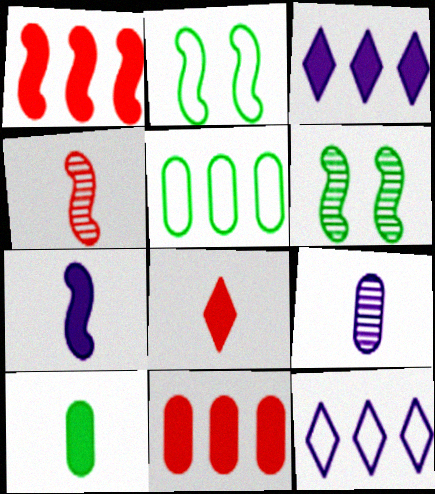[[7, 8, 10]]